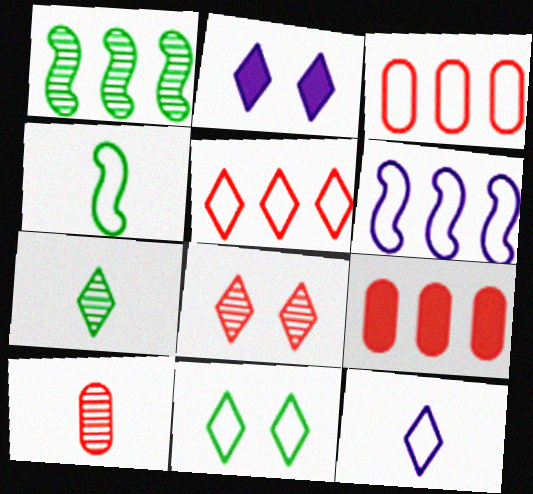[[2, 5, 7], 
[2, 8, 11], 
[5, 11, 12]]